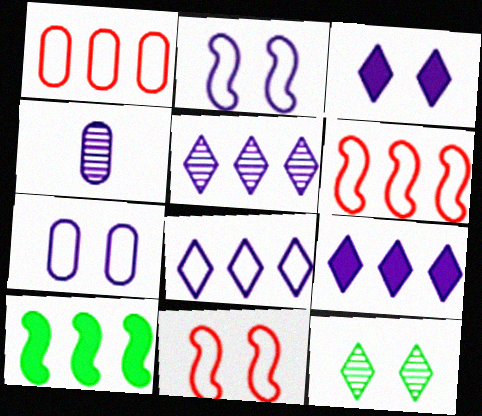[[1, 5, 10], 
[2, 4, 9], 
[5, 8, 9]]